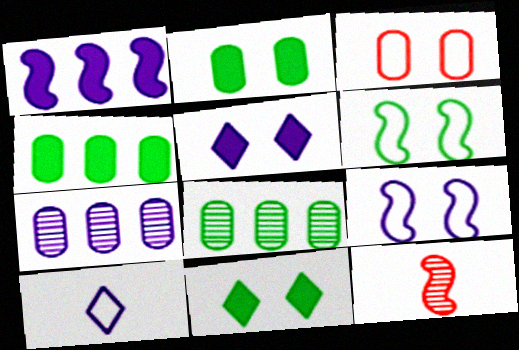[[1, 6, 12]]